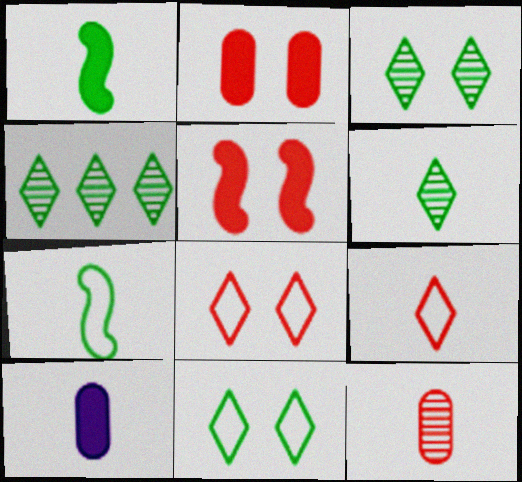[[3, 4, 6]]